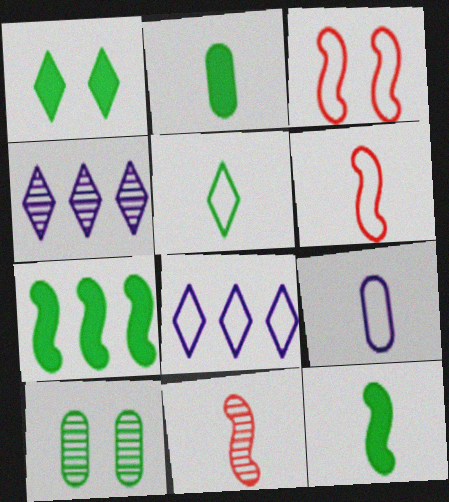[[1, 2, 7], 
[2, 3, 4], 
[4, 10, 11], 
[5, 6, 9], 
[5, 7, 10]]